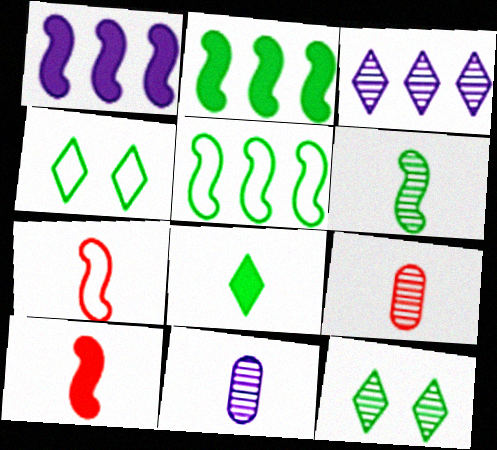[[1, 4, 9], 
[7, 8, 11]]